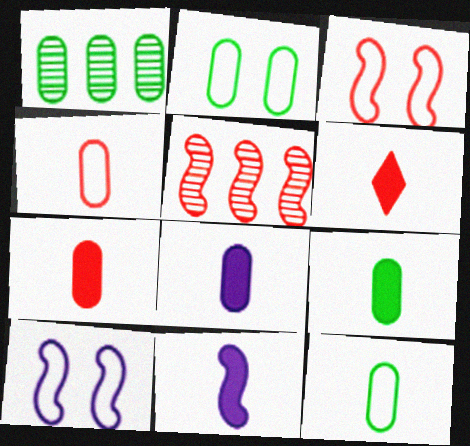[[1, 2, 9], 
[1, 6, 10], 
[6, 9, 11], 
[7, 8, 9]]